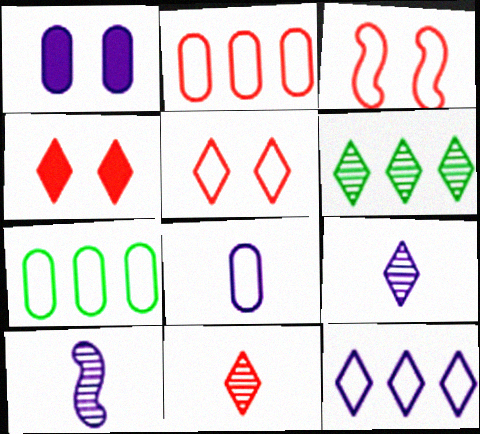[[1, 10, 12], 
[4, 7, 10]]